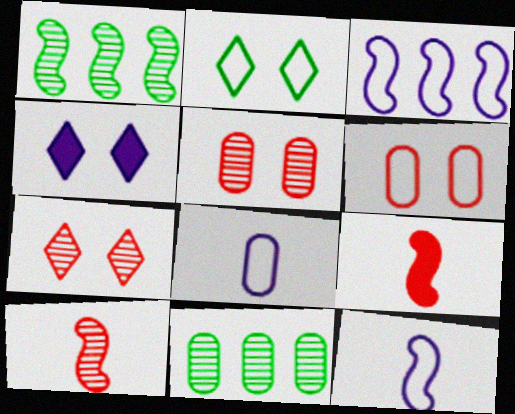[[2, 4, 7]]